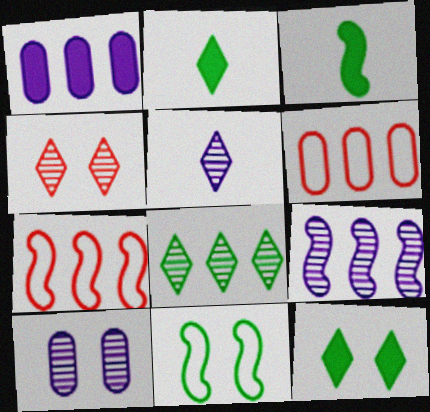[[1, 7, 8], 
[2, 7, 10], 
[4, 5, 8], 
[5, 9, 10]]